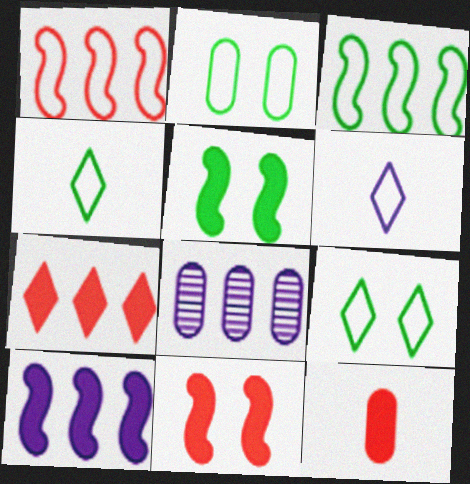[[1, 2, 6], 
[2, 3, 4], 
[2, 8, 12], 
[3, 7, 8], 
[4, 8, 11], 
[7, 11, 12]]